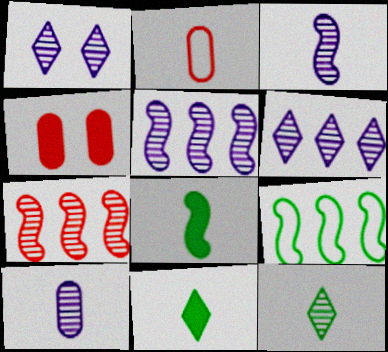[[1, 5, 10], 
[2, 3, 11]]